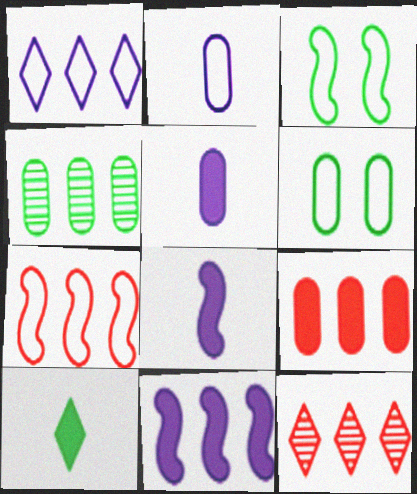[[3, 4, 10], 
[3, 5, 12], 
[6, 8, 12], 
[7, 9, 12]]